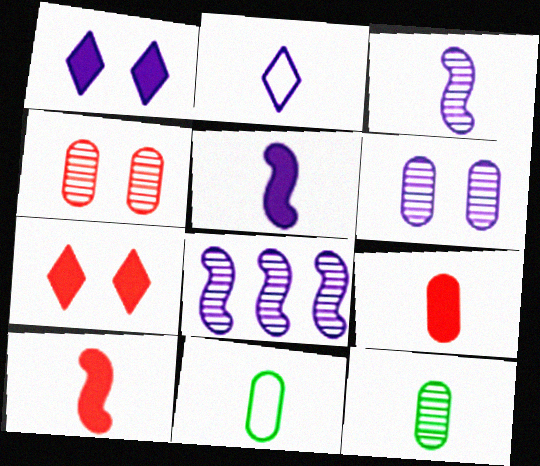[[2, 10, 12], 
[7, 8, 11]]